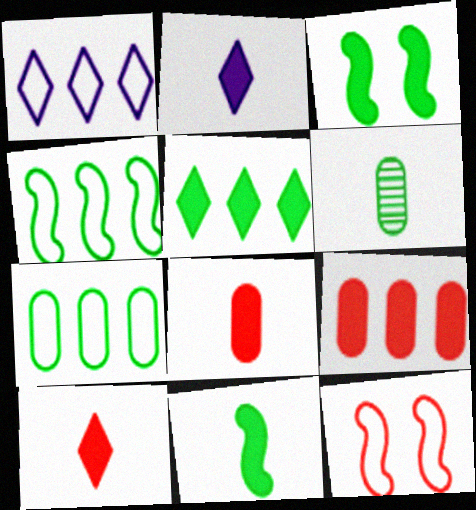[[2, 3, 9], 
[2, 8, 11]]